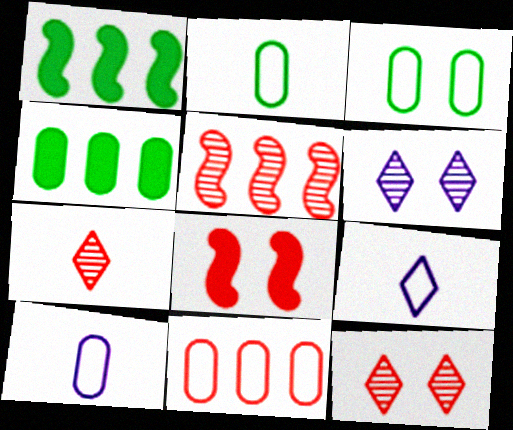[[1, 10, 12], 
[3, 6, 8], 
[3, 10, 11], 
[7, 8, 11]]